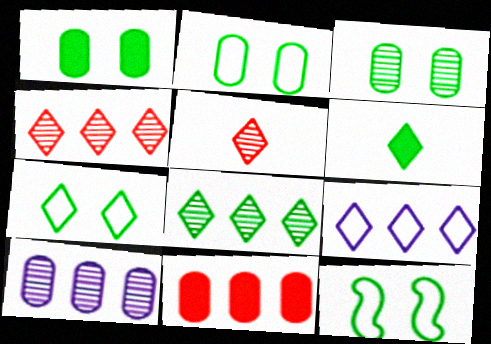[[1, 2, 3], 
[2, 7, 12], 
[6, 7, 8]]